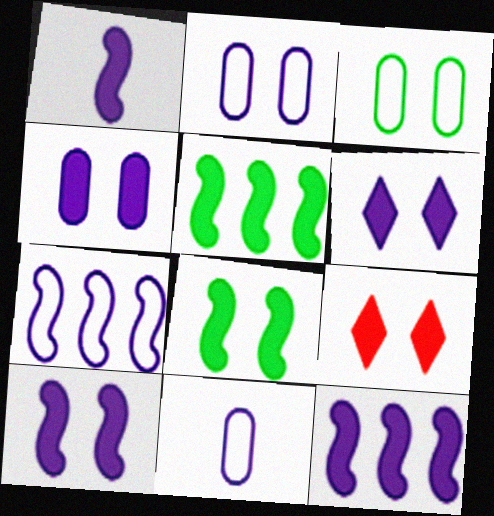[[1, 10, 12], 
[4, 6, 10], 
[4, 8, 9]]